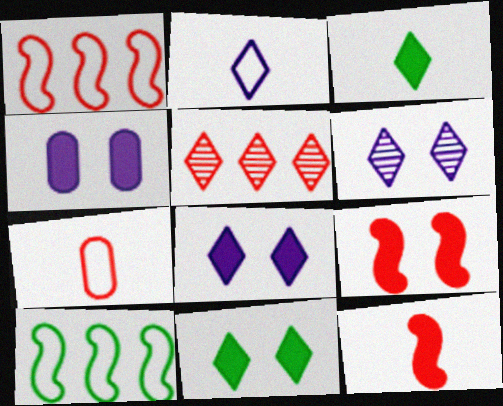[[2, 5, 11], 
[4, 9, 11], 
[5, 7, 9]]